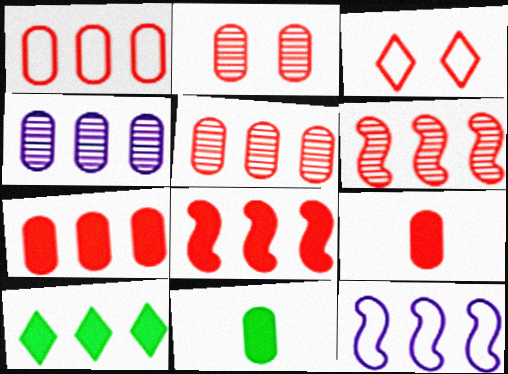[[1, 2, 9], 
[1, 5, 7], 
[3, 6, 9], 
[5, 10, 12]]